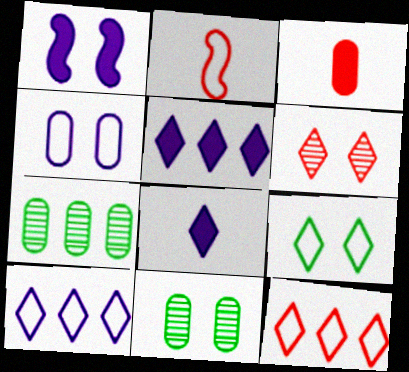[[2, 5, 11], 
[3, 4, 7]]